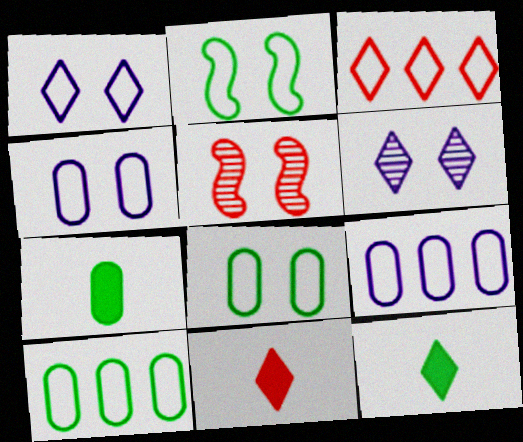[[3, 6, 12], 
[5, 9, 12]]